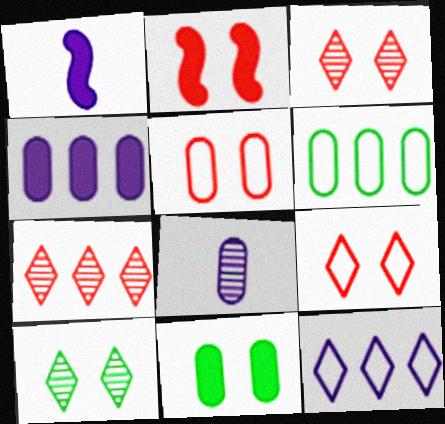[[1, 3, 6], 
[2, 3, 5]]